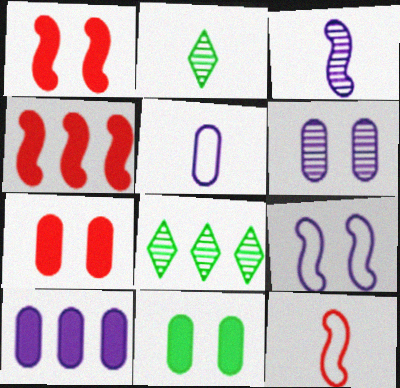[[1, 5, 8], 
[5, 6, 10]]